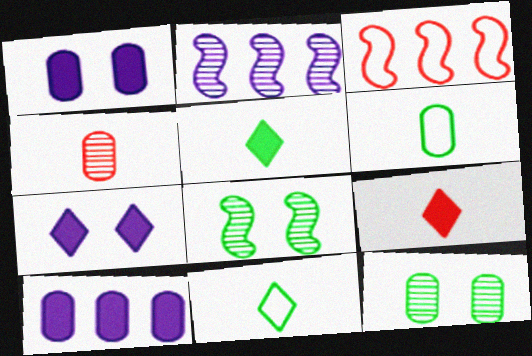[]